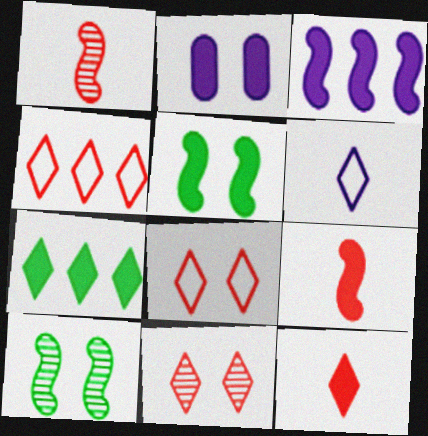[[2, 7, 9], 
[2, 8, 10], 
[3, 5, 9], 
[4, 11, 12], 
[6, 7, 11]]